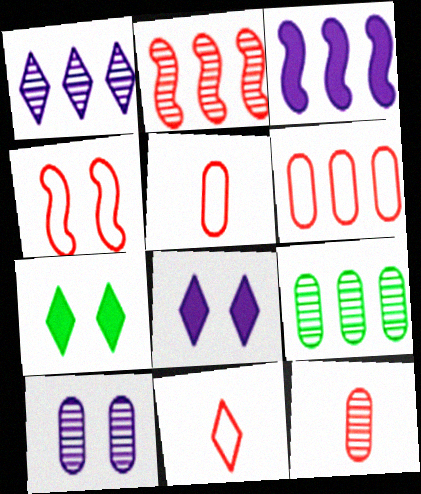[[1, 2, 9], 
[1, 7, 11], 
[4, 6, 11], 
[4, 7, 10], 
[9, 10, 12]]